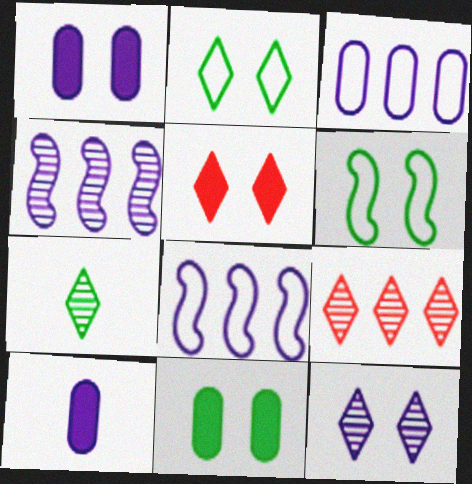[[2, 5, 12], 
[6, 9, 10], 
[7, 9, 12], 
[8, 10, 12]]